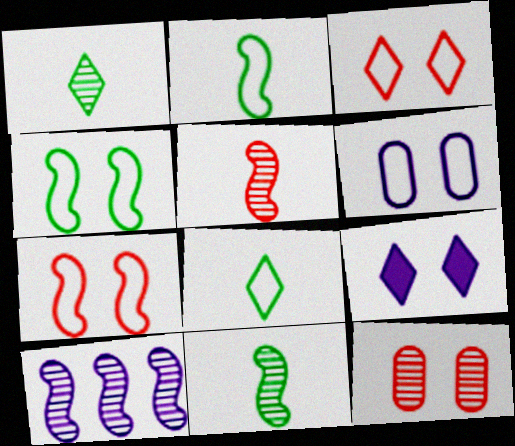[[1, 10, 12], 
[3, 4, 6], 
[4, 9, 12]]